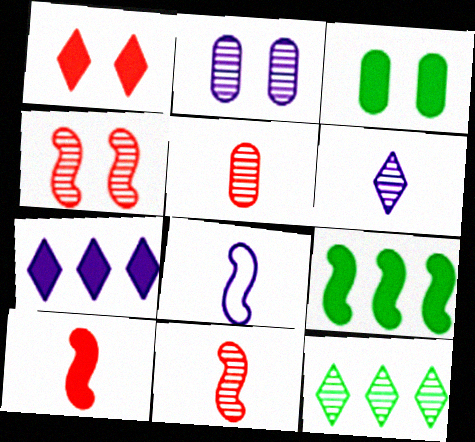[[2, 7, 8], 
[2, 11, 12], 
[3, 7, 10], 
[4, 8, 9]]